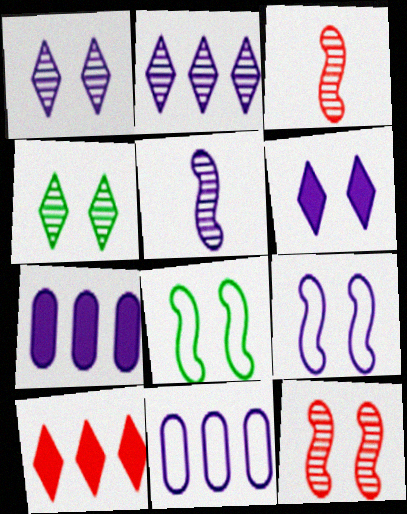[[5, 6, 11]]